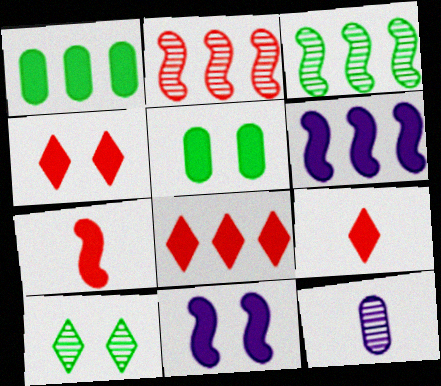[[1, 6, 8], 
[1, 9, 11], 
[2, 10, 12], 
[4, 5, 11], 
[4, 8, 9], 
[5, 6, 9]]